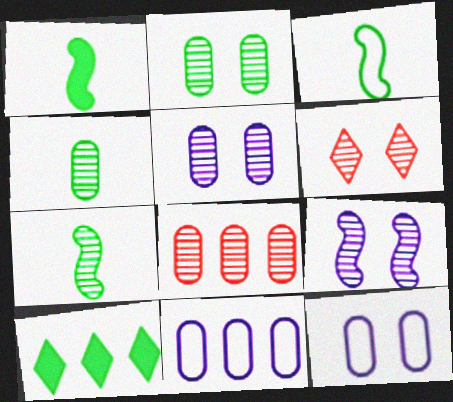[[1, 3, 7], 
[1, 6, 11], 
[2, 3, 10], 
[2, 6, 9], 
[4, 5, 8]]